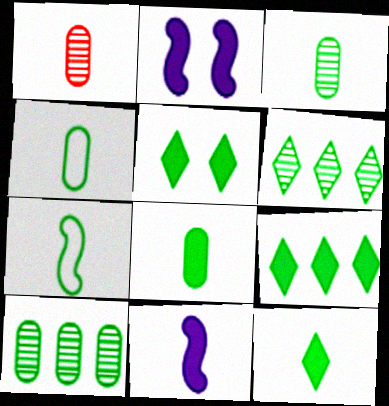[[3, 4, 8], 
[3, 7, 12], 
[5, 7, 10], 
[5, 9, 12]]